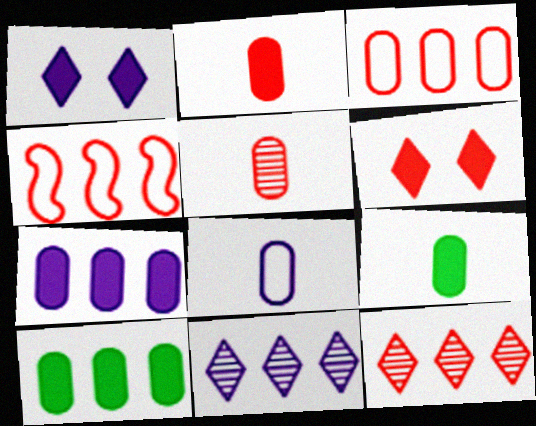[[4, 5, 6], 
[4, 10, 11], 
[5, 8, 9]]